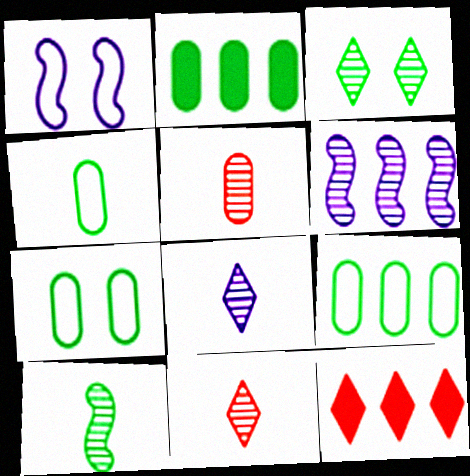[[1, 2, 11], 
[3, 5, 6], 
[4, 7, 9], 
[5, 8, 10], 
[6, 9, 12]]